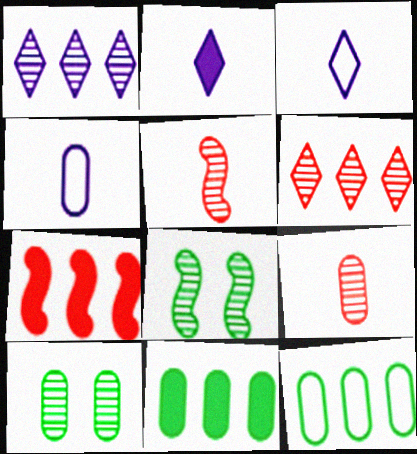[[1, 5, 10], 
[1, 7, 12], 
[1, 8, 9], 
[3, 7, 10]]